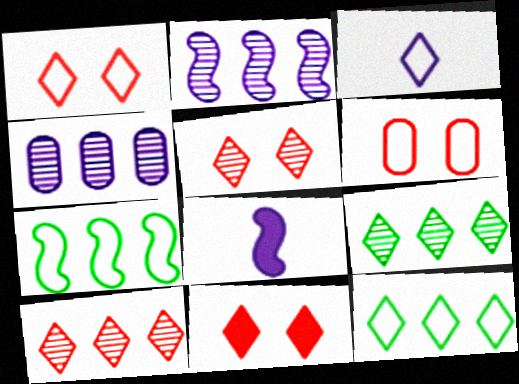[[1, 3, 12], 
[1, 5, 11], 
[3, 6, 7], 
[3, 9, 11], 
[6, 8, 9]]